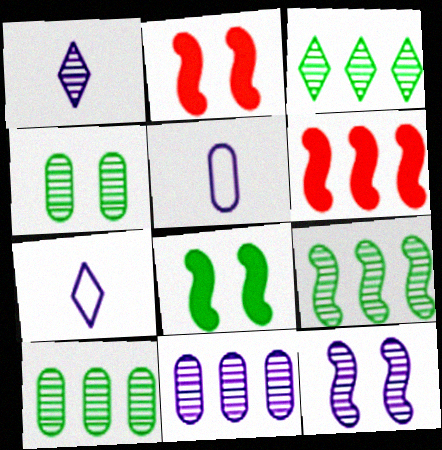[[1, 11, 12], 
[2, 3, 5], 
[2, 7, 10], 
[3, 9, 10], 
[4, 6, 7]]